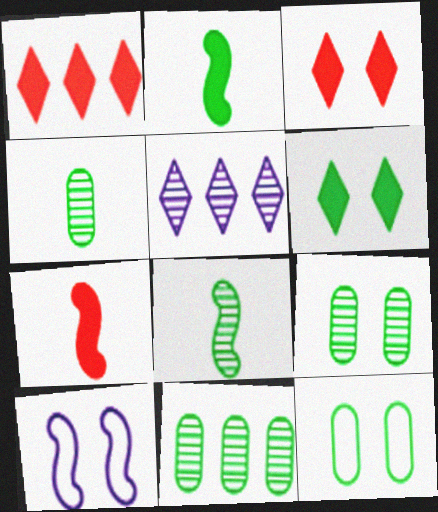[[1, 4, 10], 
[3, 9, 10], 
[4, 9, 11], 
[5, 7, 12]]